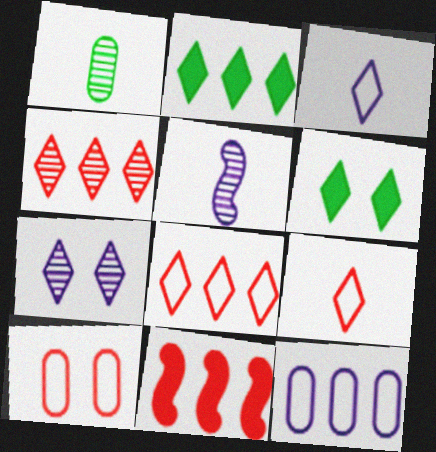[[2, 5, 10], 
[2, 7, 9], 
[3, 4, 6]]